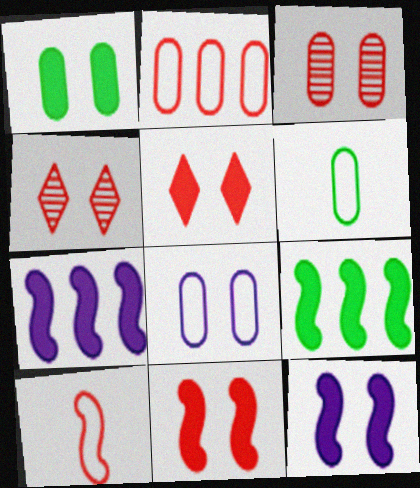[[1, 3, 8], 
[1, 5, 12], 
[2, 6, 8], 
[4, 6, 7]]